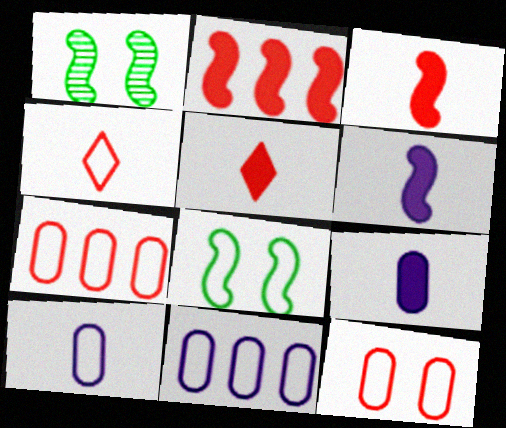[[1, 5, 11], 
[4, 8, 11]]